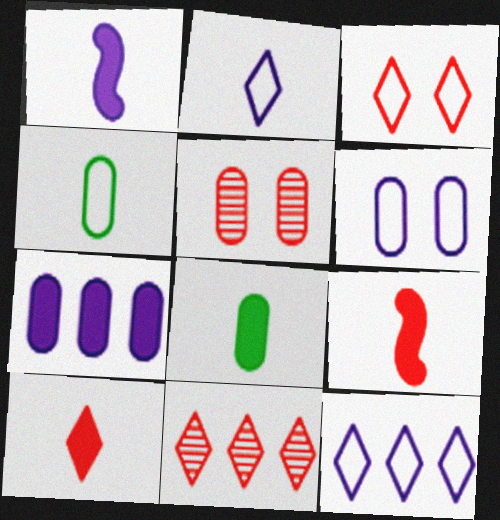[[1, 8, 10], 
[3, 10, 11], 
[4, 5, 7]]